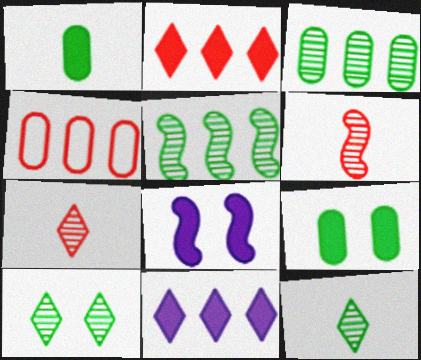[[1, 2, 8], 
[4, 5, 11], 
[4, 8, 12]]